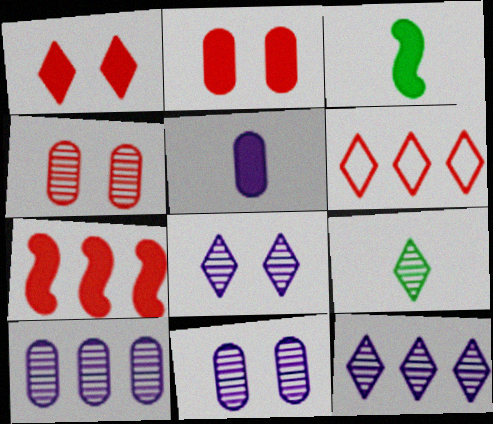[[3, 6, 11]]